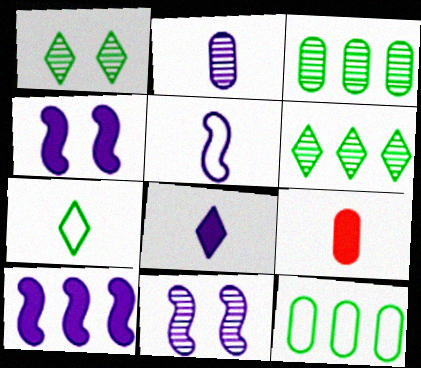[[2, 5, 8], 
[5, 10, 11]]